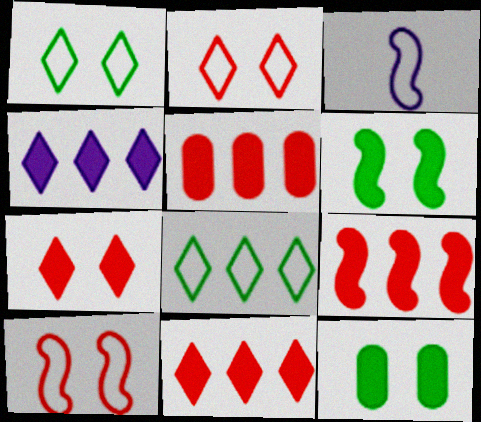[[5, 9, 11]]